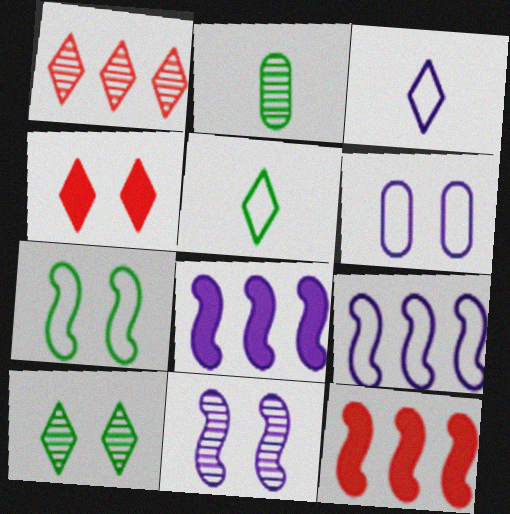[[1, 2, 11], 
[2, 4, 9], 
[3, 6, 9]]